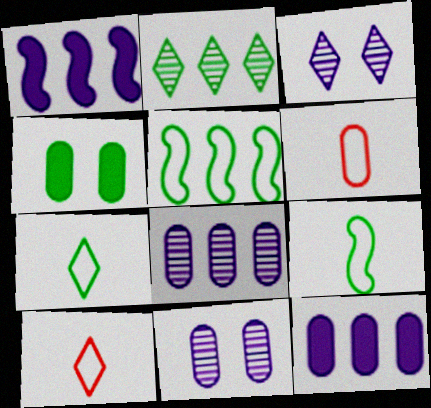[[2, 4, 9], 
[4, 6, 8]]